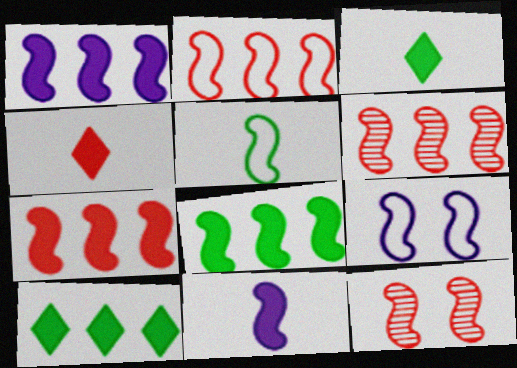[[1, 5, 12], 
[1, 7, 8], 
[2, 5, 9], 
[2, 6, 7]]